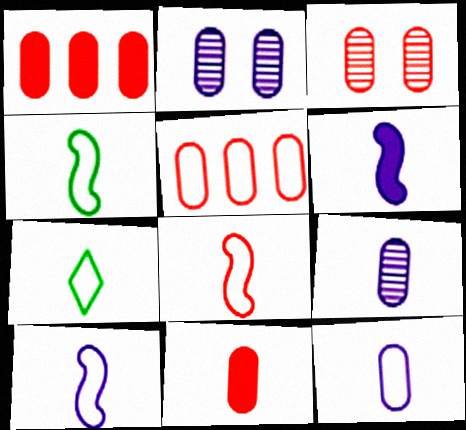[[3, 5, 11], 
[4, 8, 10], 
[7, 8, 12]]